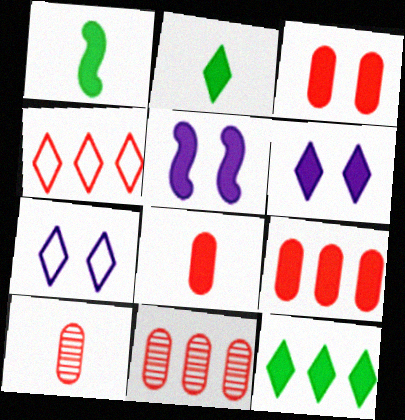[[1, 6, 9], 
[1, 7, 11], 
[2, 5, 9], 
[3, 8, 9], 
[5, 8, 12]]